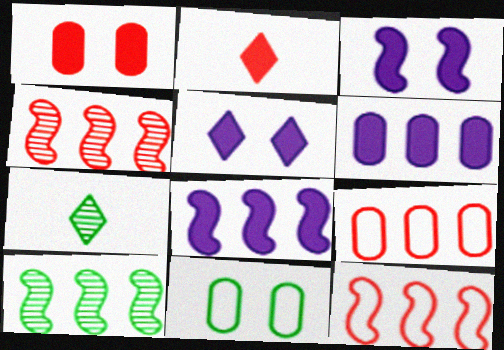[[3, 7, 9], 
[8, 10, 12]]